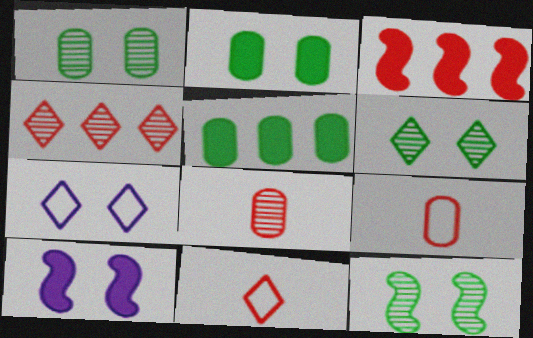[[1, 6, 12]]